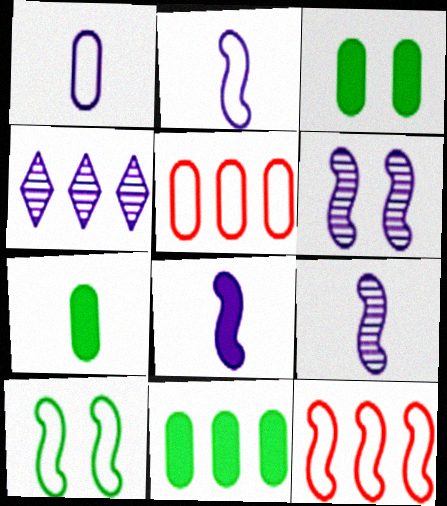[[2, 8, 9], 
[2, 10, 12], 
[3, 7, 11], 
[4, 11, 12]]